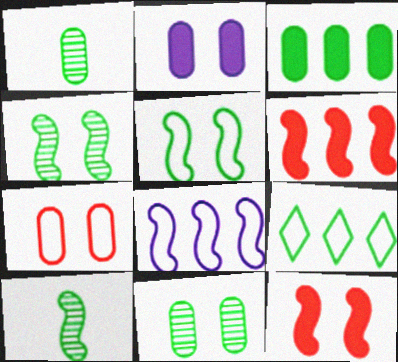[[2, 7, 11], 
[8, 10, 12]]